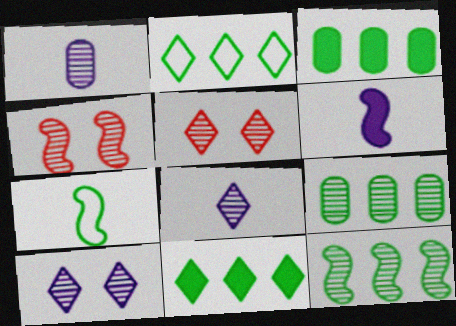[[1, 5, 12], 
[2, 3, 12], 
[4, 8, 9]]